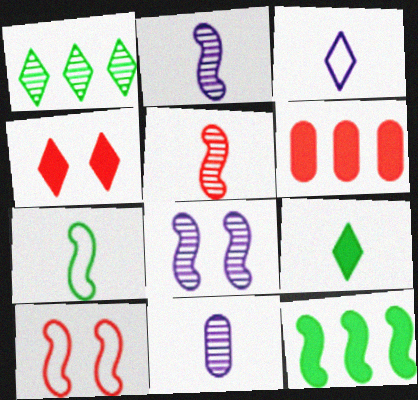[[1, 3, 4], 
[2, 10, 12]]